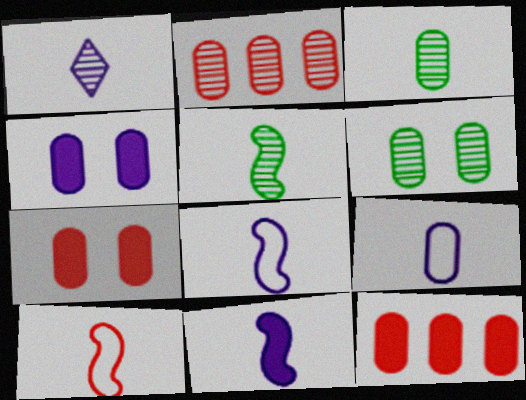[[1, 9, 11], 
[5, 10, 11], 
[6, 9, 12]]